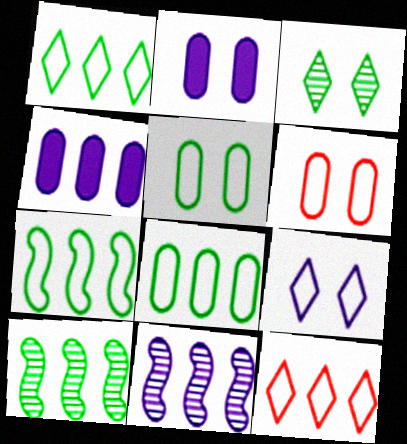[[1, 7, 8], 
[4, 10, 12]]